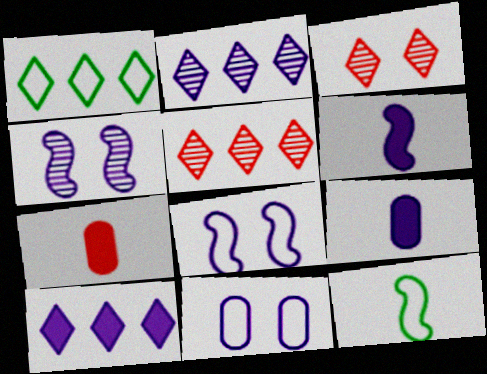[[1, 4, 7], 
[1, 5, 10], 
[2, 6, 11], 
[2, 8, 9]]